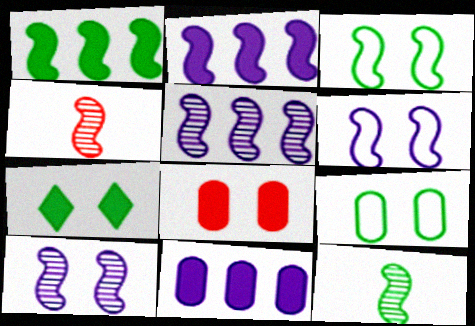[[1, 3, 12], 
[1, 4, 6], 
[2, 3, 4]]